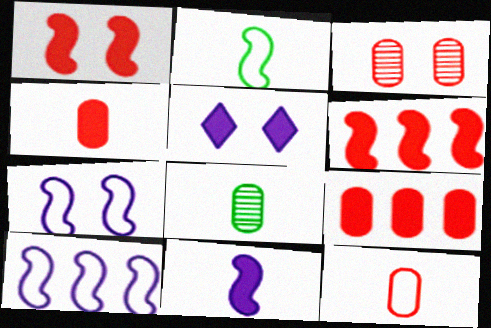[[3, 9, 12]]